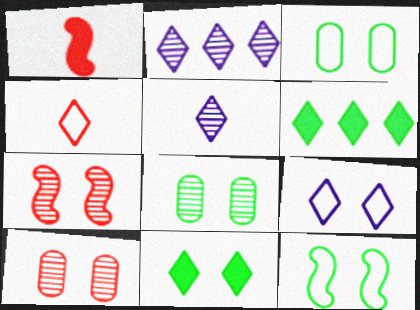[[1, 2, 3], 
[2, 4, 11], 
[8, 11, 12]]